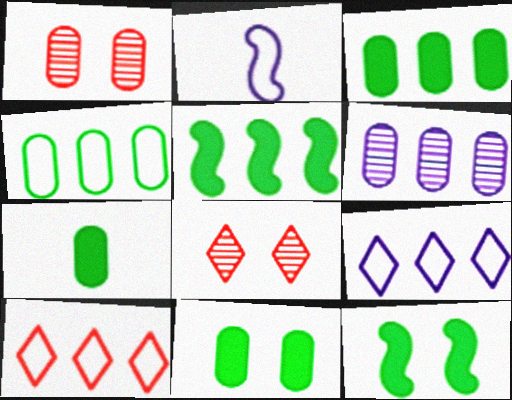[[2, 3, 8], 
[3, 7, 11], 
[5, 6, 10]]